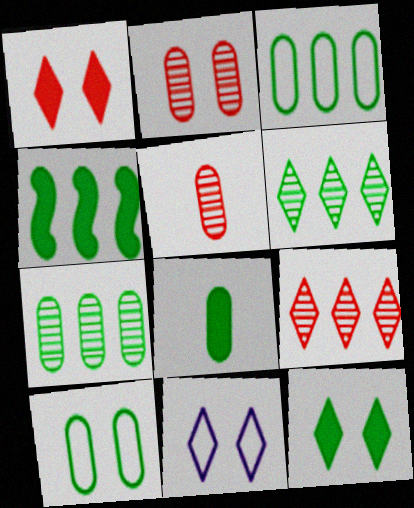[[3, 4, 6], 
[4, 5, 11], 
[4, 8, 12], 
[7, 8, 10]]